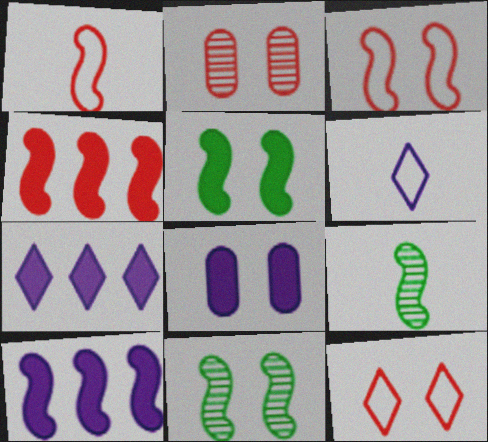[[1, 10, 11], 
[3, 9, 10], 
[8, 11, 12]]